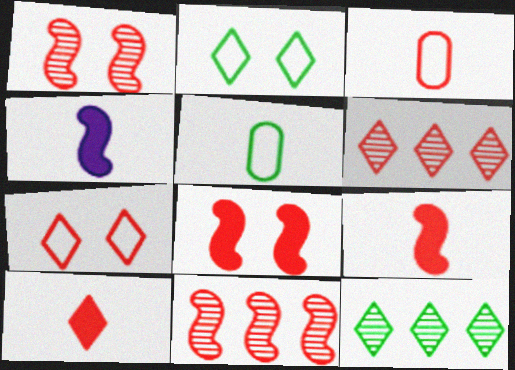[[3, 6, 8], 
[6, 7, 10]]